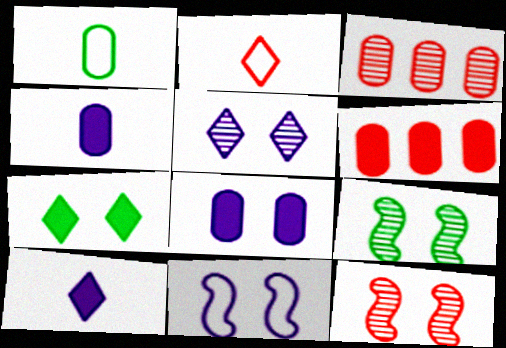[[1, 3, 8], 
[2, 6, 12], 
[5, 8, 11]]